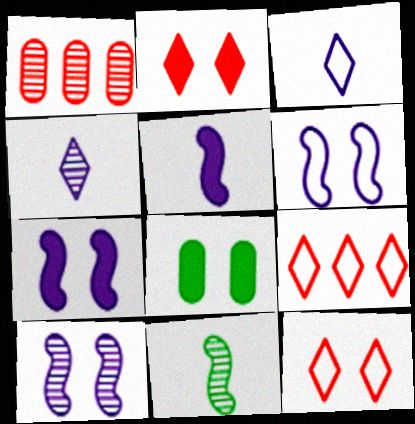[[2, 7, 8], 
[6, 7, 10], 
[8, 10, 12]]